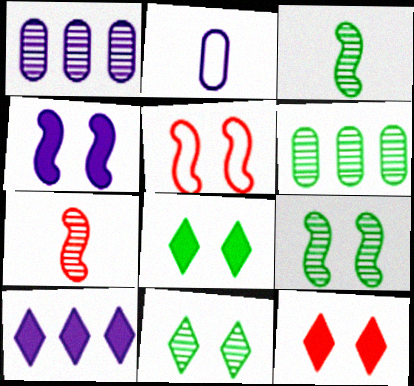[[1, 7, 11], 
[3, 6, 11], 
[4, 5, 9]]